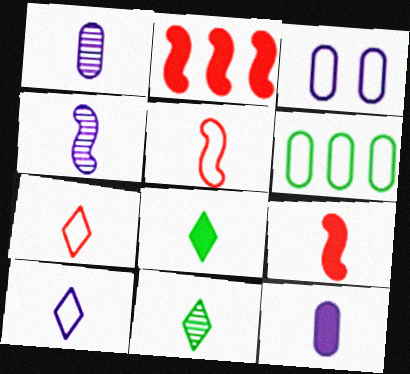[[1, 5, 8], 
[2, 3, 11], 
[4, 10, 12], 
[5, 11, 12], 
[8, 9, 12]]